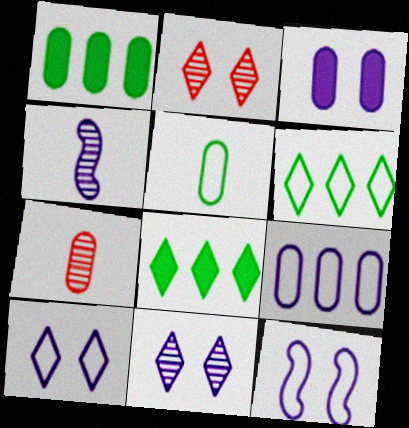[[3, 11, 12], 
[7, 8, 12]]